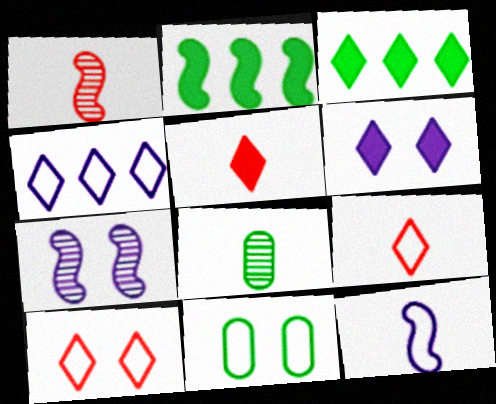[[3, 5, 6], 
[5, 8, 12]]